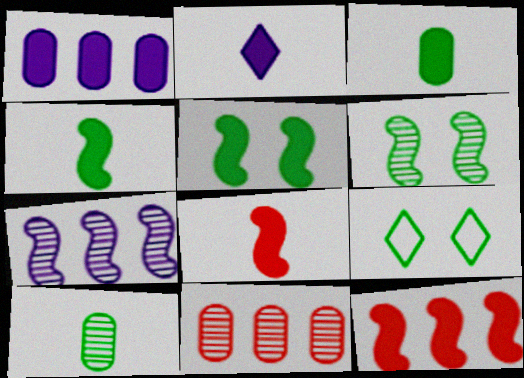[[2, 3, 8]]